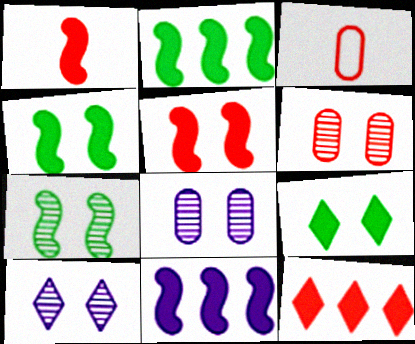[[1, 4, 11], 
[2, 3, 10], 
[6, 7, 10]]